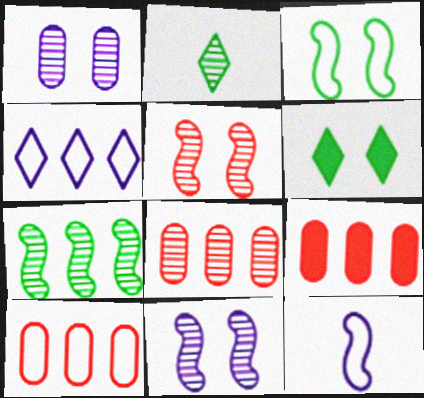[[2, 8, 11], 
[4, 7, 9], 
[6, 8, 12], 
[8, 9, 10]]